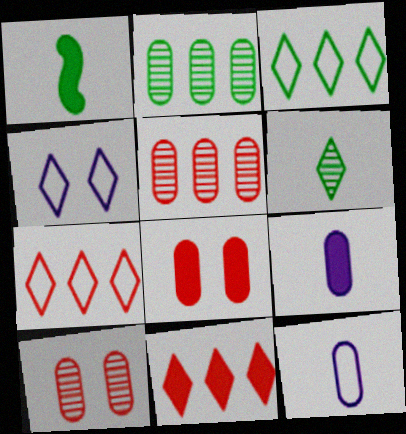[[1, 4, 5], 
[2, 8, 12], 
[4, 6, 11]]